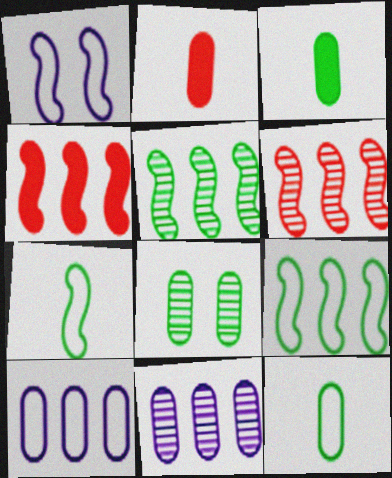[[2, 8, 10]]